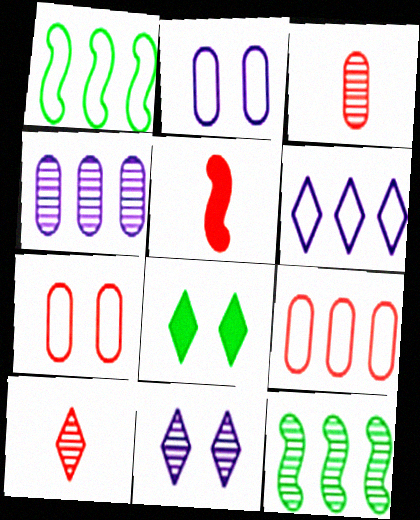[[1, 6, 9], 
[3, 11, 12], 
[6, 8, 10]]